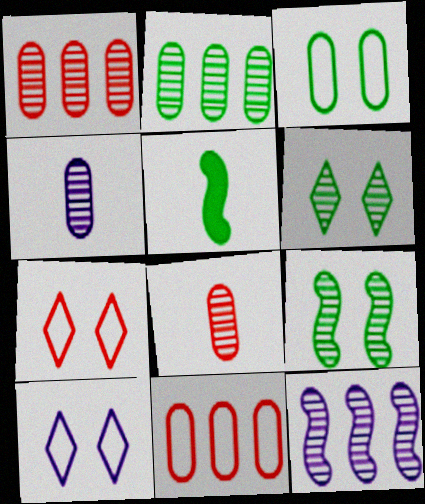[[1, 5, 10], 
[6, 8, 12]]